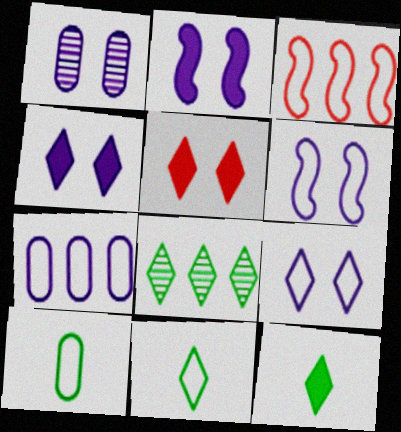[[1, 2, 9], 
[1, 3, 12], 
[1, 4, 6], 
[3, 9, 10]]